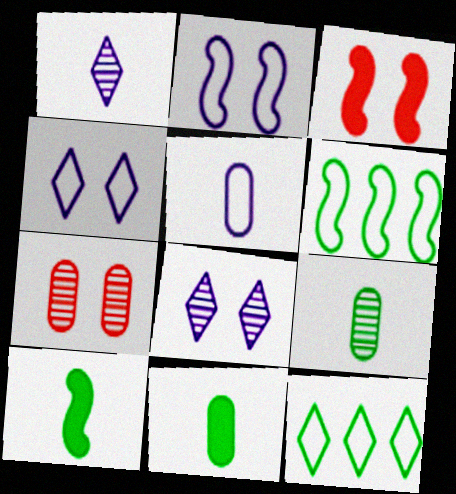[]